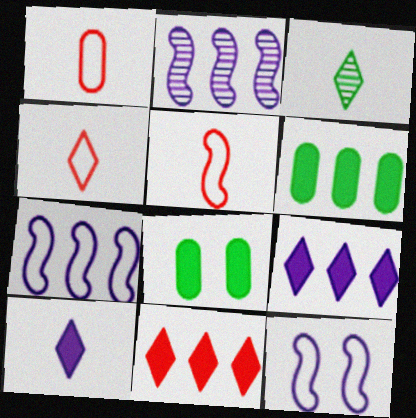[[1, 4, 5], 
[2, 4, 8], 
[3, 4, 10]]